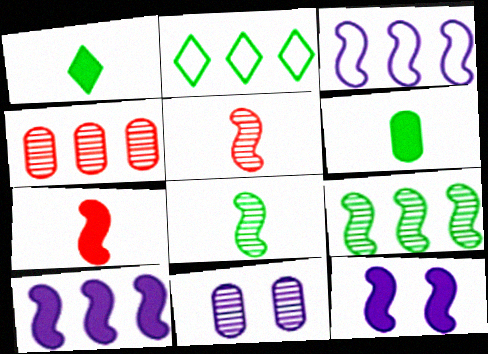[[2, 4, 10], 
[2, 7, 11]]